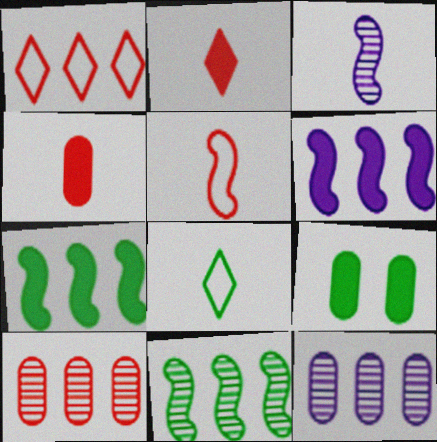[[1, 3, 9], 
[1, 7, 12], 
[2, 6, 9], 
[3, 4, 8], 
[8, 9, 11]]